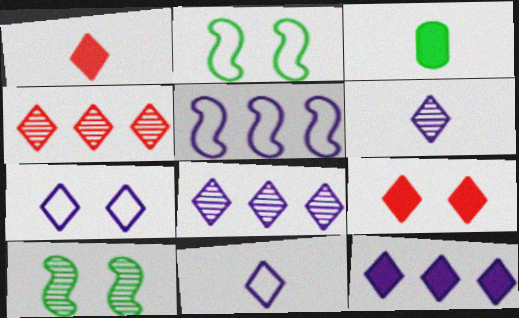[[6, 7, 12]]